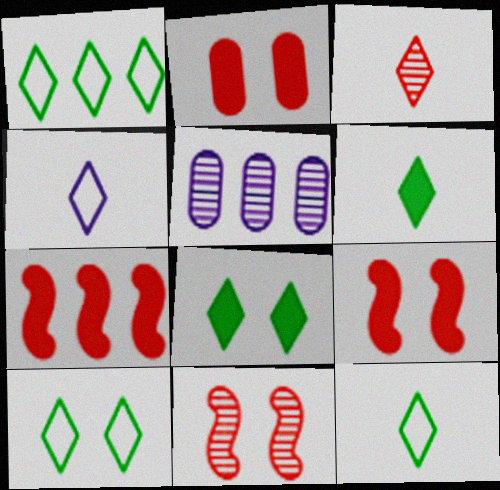[[1, 5, 7], 
[1, 10, 12], 
[3, 4, 6], 
[5, 9, 12]]